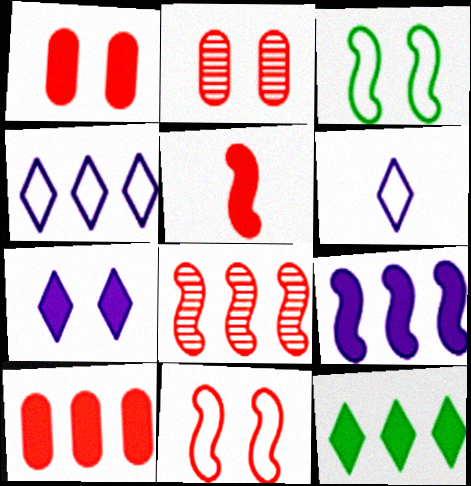[[2, 3, 7], 
[5, 8, 11], 
[9, 10, 12]]